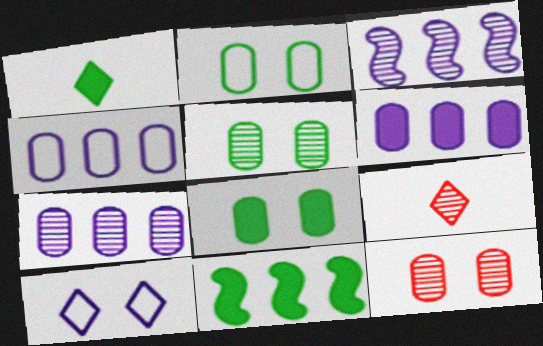[[1, 8, 11], 
[2, 5, 8], 
[3, 5, 9], 
[4, 6, 7]]